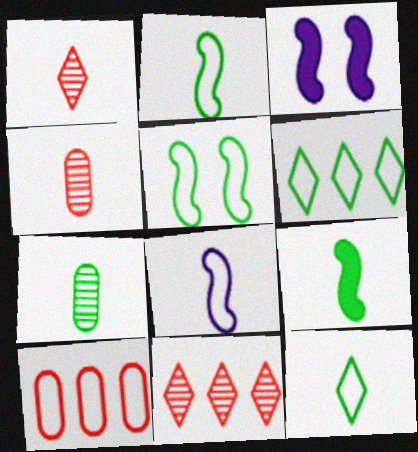[[3, 4, 6], 
[7, 9, 12]]